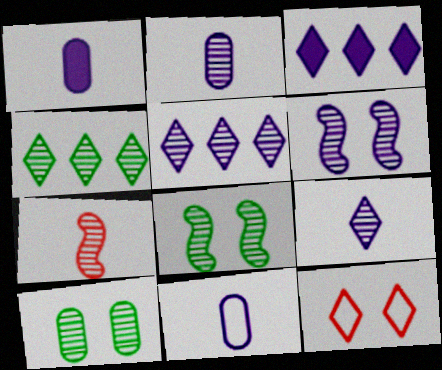[[1, 2, 11], 
[2, 5, 6], 
[3, 6, 11], 
[5, 7, 10]]